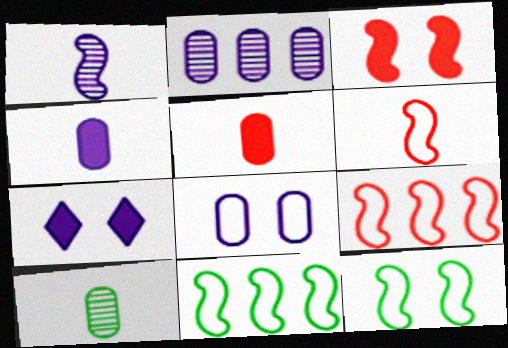[[1, 3, 11], 
[2, 4, 8], 
[7, 9, 10]]